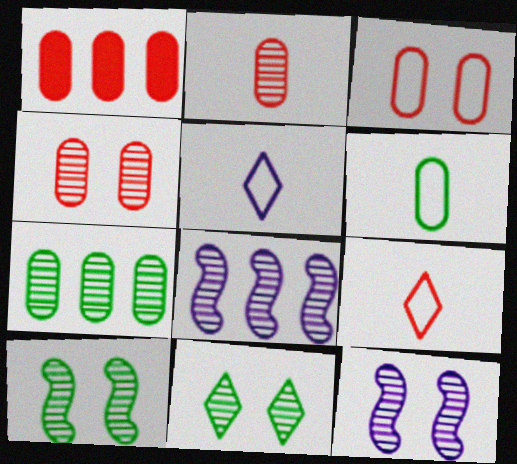[[1, 2, 3], 
[1, 5, 10], 
[2, 8, 11], 
[4, 11, 12]]